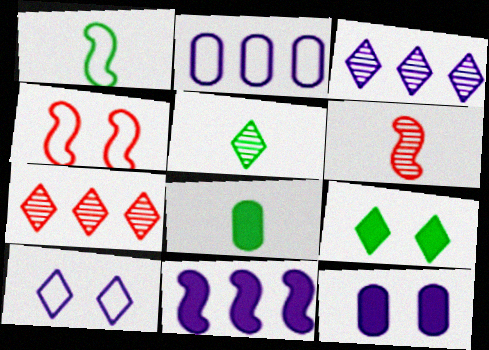[[1, 5, 8], 
[1, 7, 12], 
[2, 3, 11], 
[2, 6, 9], 
[3, 4, 8]]